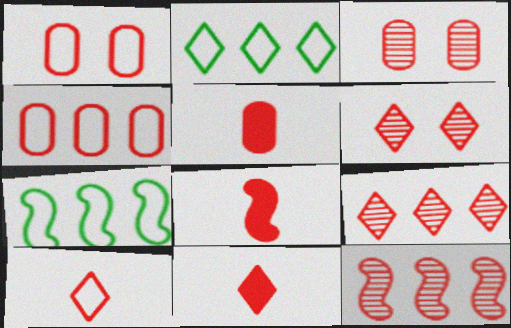[[1, 8, 9], 
[1, 11, 12], 
[3, 4, 5], 
[4, 6, 8], 
[5, 8, 11]]